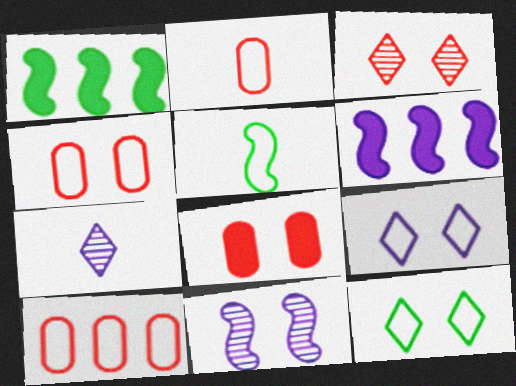[[1, 4, 7], 
[2, 4, 10], 
[5, 9, 10], 
[8, 11, 12]]